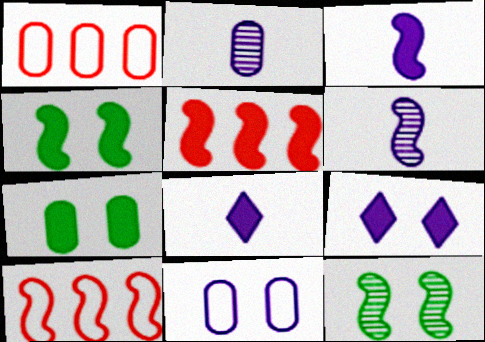[[1, 2, 7], 
[1, 8, 12], 
[3, 4, 5], 
[3, 10, 12], 
[4, 6, 10], 
[5, 7, 8]]